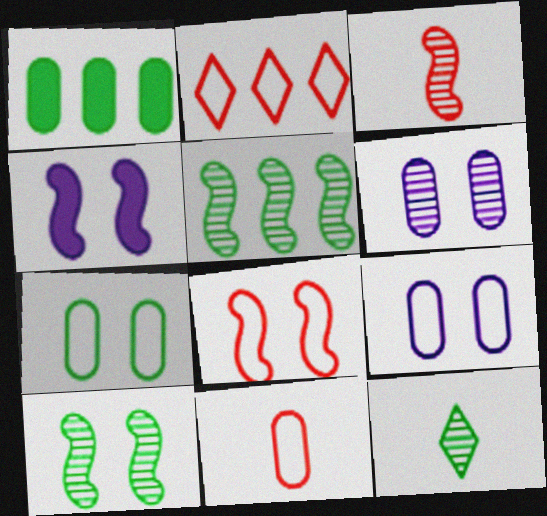[[1, 6, 11], 
[2, 8, 11], 
[4, 8, 10]]